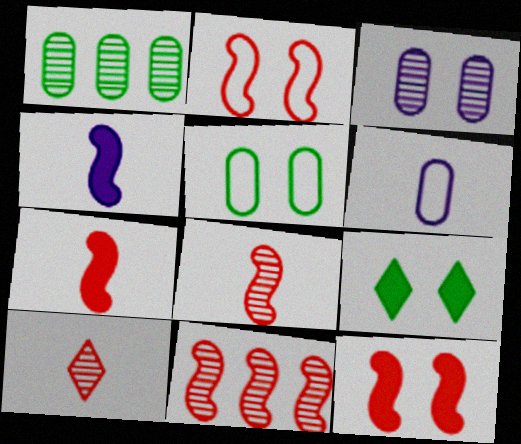[[2, 3, 9], 
[2, 7, 11], 
[6, 9, 11]]